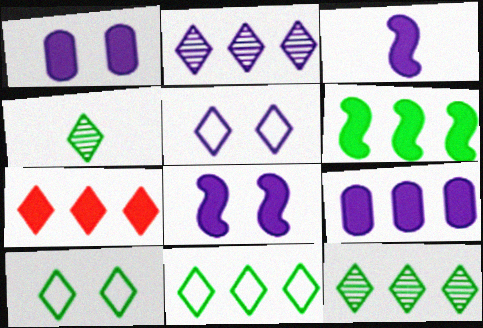[[2, 7, 11], 
[4, 5, 7], 
[6, 7, 9]]